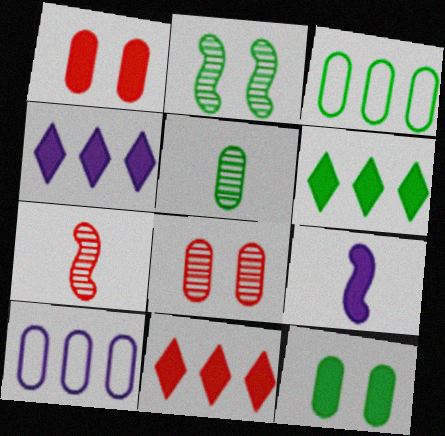[[1, 5, 10], 
[1, 6, 9], 
[3, 5, 12], 
[4, 6, 11], 
[9, 11, 12]]